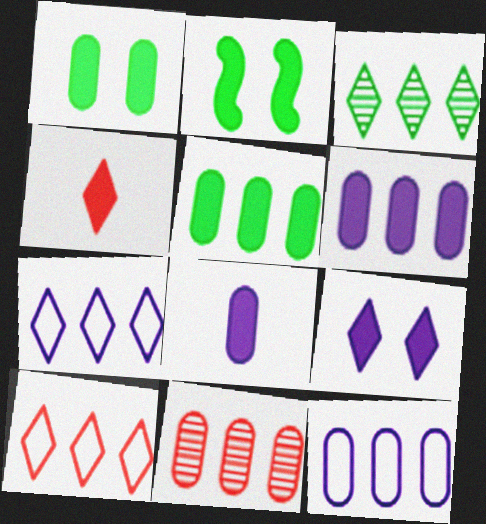[[2, 4, 6], 
[5, 11, 12]]